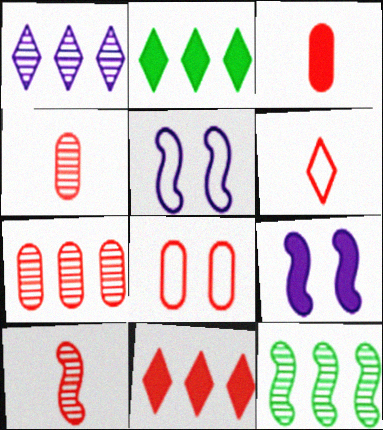[[1, 7, 12], 
[2, 3, 9], 
[2, 4, 5], 
[3, 6, 10], 
[3, 7, 8], 
[8, 10, 11]]